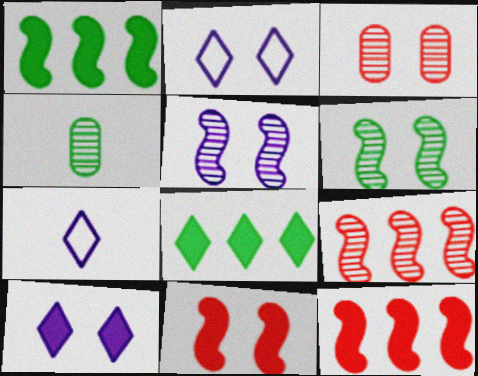[[1, 3, 7], 
[2, 4, 12]]